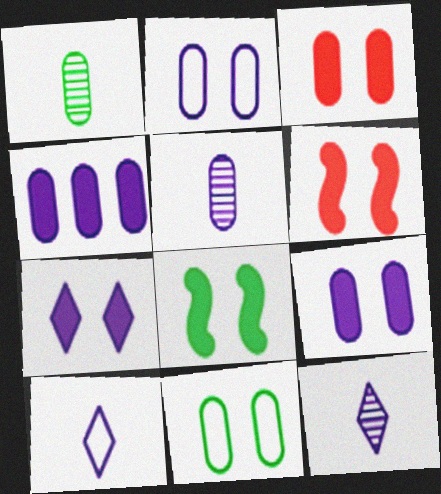[[2, 4, 5], 
[3, 7, 8]]